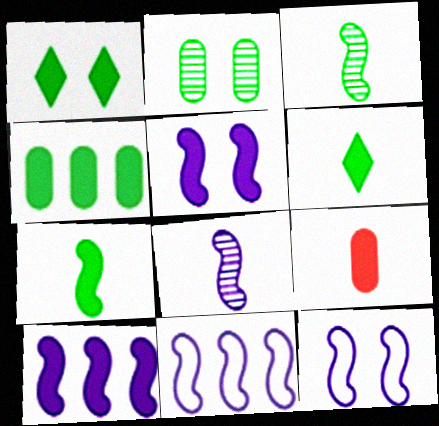[[1, 4, 7], 
[1, 9, 10], 
[5, 8, 11], 
[8, 10, 12]]